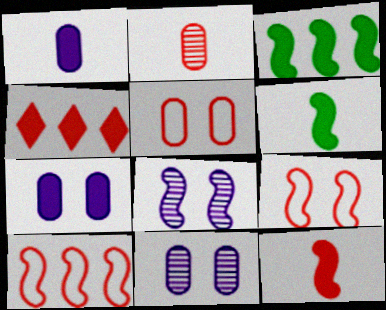[[2, 4, 9], 
[4, 6, 7], 
[6, 8, 10]]